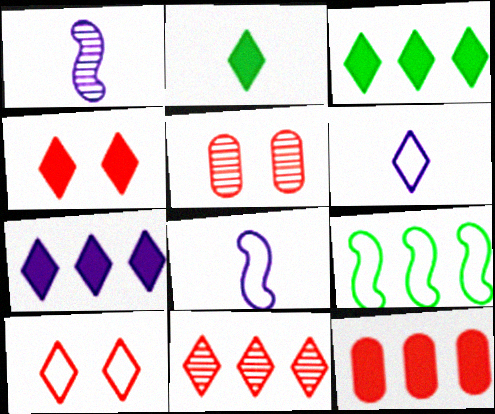[[2, 4, 7], 
[3, 5, 8]]